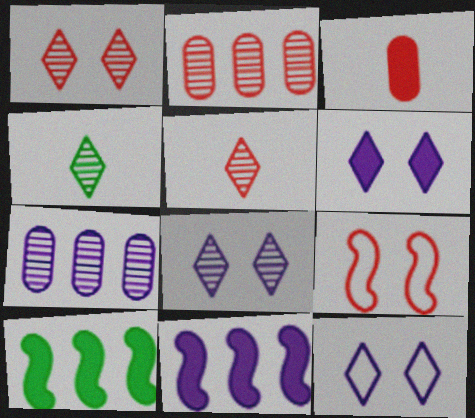[[3, 6, 10], 
[6, 8, 12]]